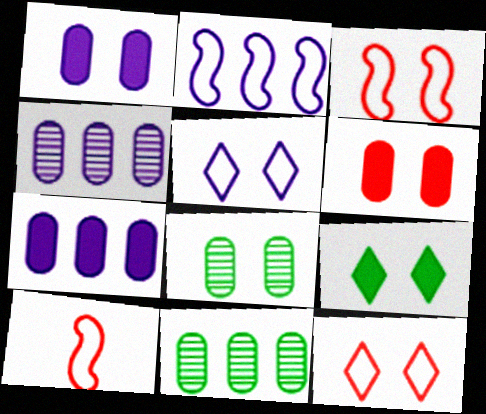[[4, 9, 10]]